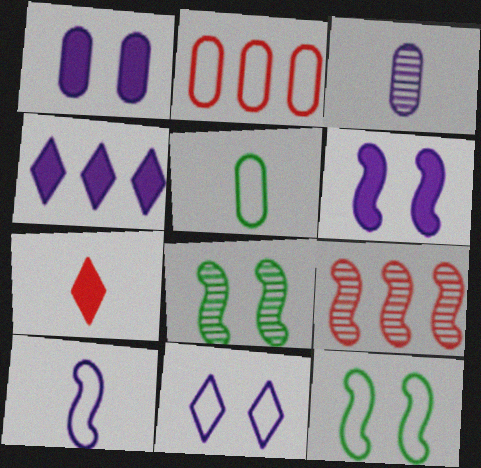[]